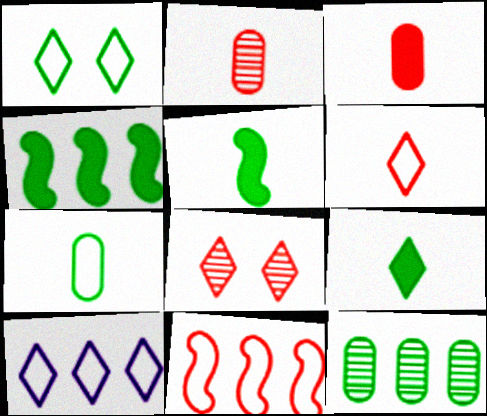[[1, 5, 12], 
[1, 6, 10], 
[3, 8, 11], 
[8, 9, 10]]